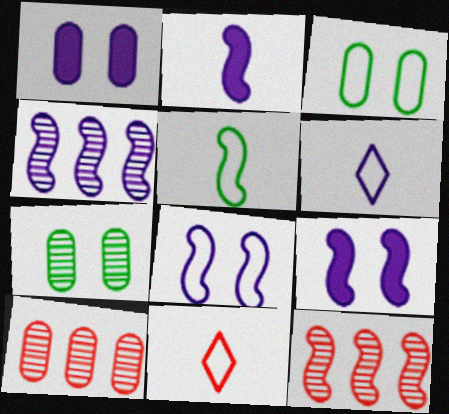[[1, 4, 6], 
[2, 4, 8], 
[5, 9, 12]]